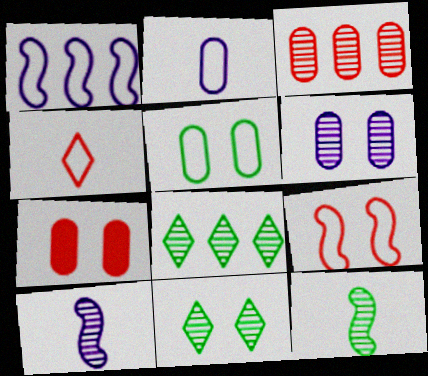[[1, 4, 5], 
[3, 10, 11], 
[5, 6, 7]]